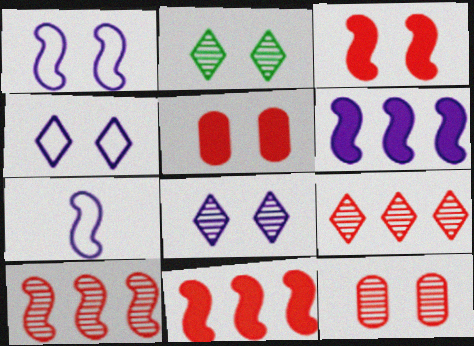[[1, 2, 5]]